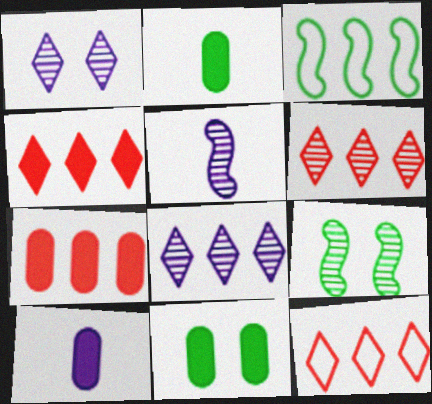[[3, 7, 8], 
[4, 6, 12], 
[5, 11, 12], 
[7, 10, 11], 
[9, 10, 12]]